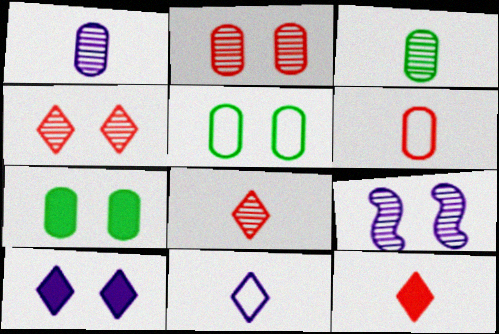[]